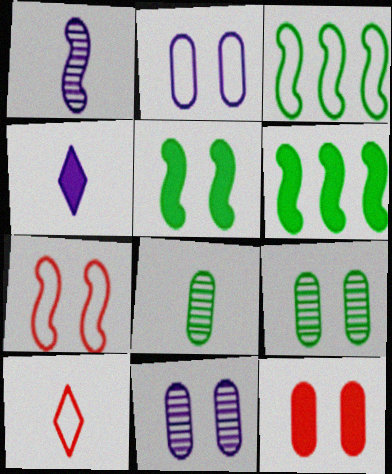[[1, 6, 7], 
[2, 3, 10], 
[2, 9, 12], 
[4, 6, 12], 
[6, 10, 11]]